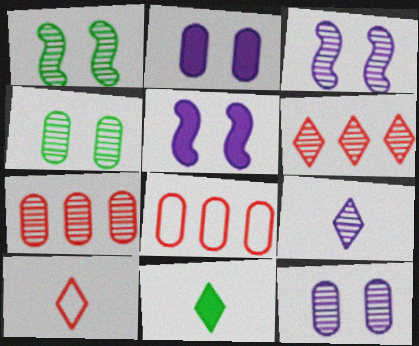[[1, 7, 9], 
[3, 8, 11], 
[9, 10, 11]]